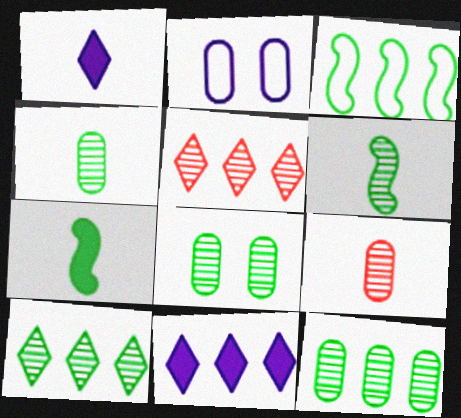[[2, 5, 7], 
[4, 8, 12], 
[6, 8, 10]]